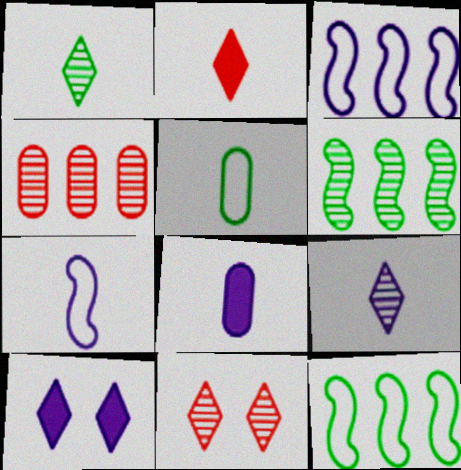[[7, 8, 9], 
[8, 11, 12]]